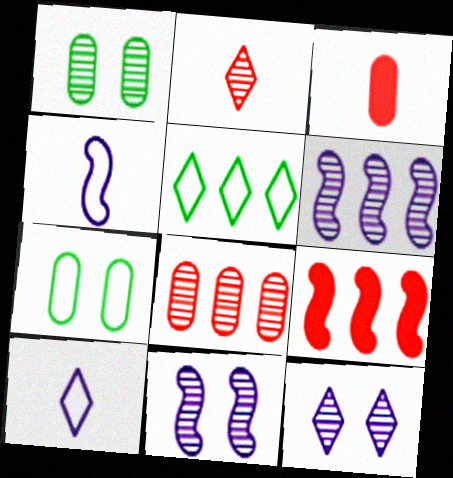[[1, 2, 6], 
[1, 9, 10], 
[3, 5, 11]]